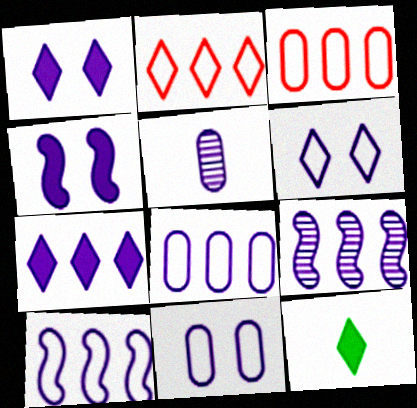[[1, 5, 10], 
[7, 8, 9]]